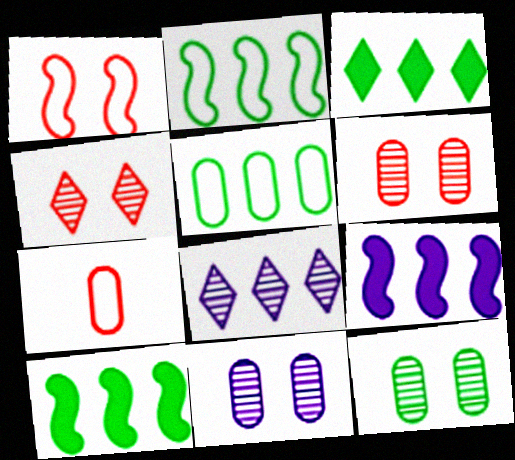[[6, 11, 12]]